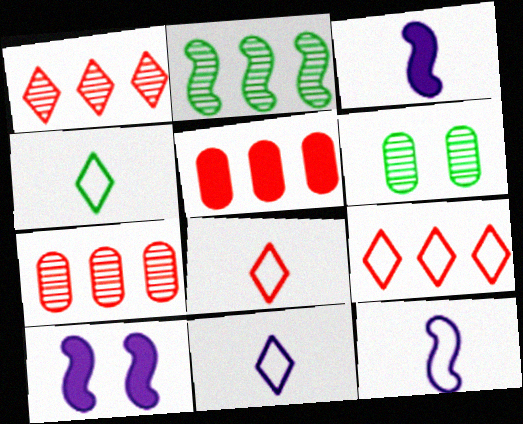[[3, 6, 9], 
[4, 7, 10], 
[4, 8, 11]]